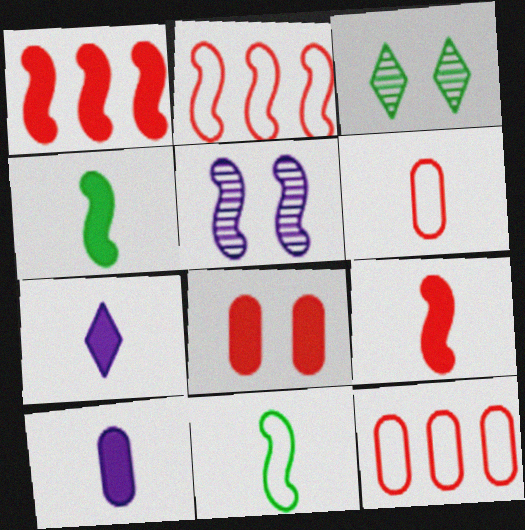[[1, 5, 11], 
[2, 3, 10], 
[2, 4, 5]]